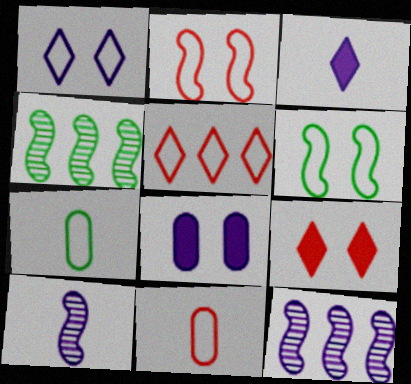[[2, 5, 11], 
[7, 9, 12]]